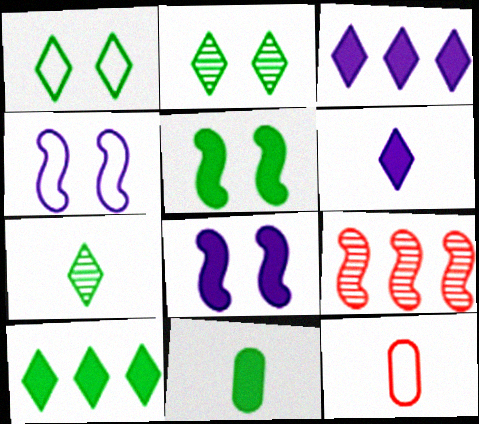[[1, 7, 10], 
[5, 10, 11]]